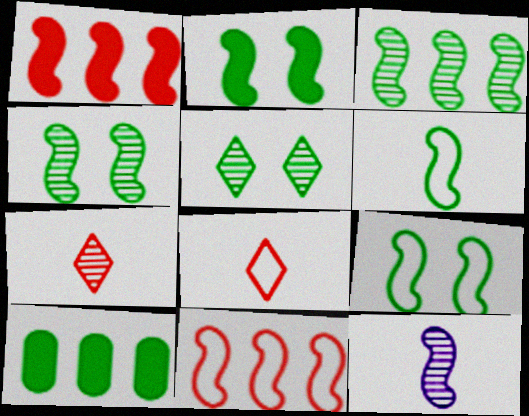[[1, 9, 12], 
[2, 3, 6], 
[2, 4, 9], 
[2, 11, 12], 
[5, 6, 10]]